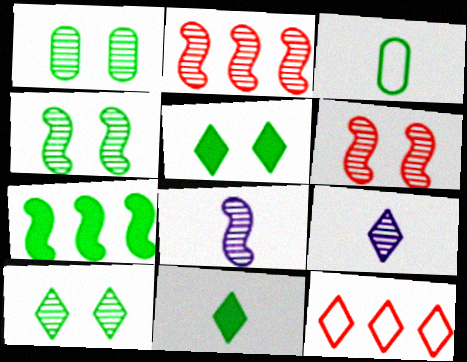[[1, 2, 9], 
[1, 4, 10], 
[2, 4, 8], 
[3, 7, 10], 
[5, 9, 12]]